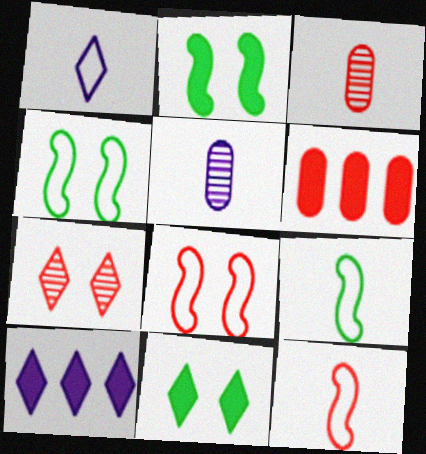[[3, 4, 10], 
[6, 7, 12]]